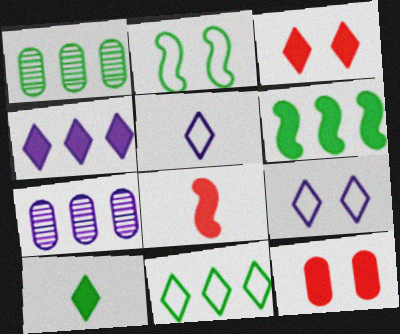[[1, 2, 10], 
[1, 6, 11], 
[1, 8, 9], 
[3, 4, 10]]